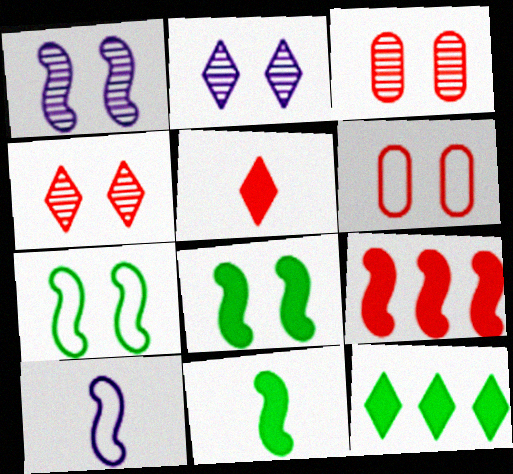[[2, 6, 8], 
[3, 10, 12]]